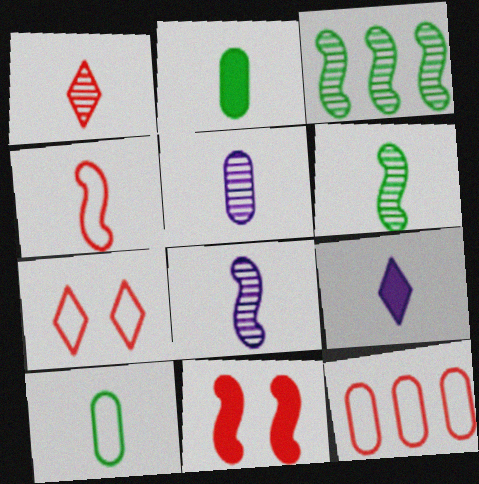[[1, 5, 6], 
[1, 11, 12], 
[4, 7, 12]]